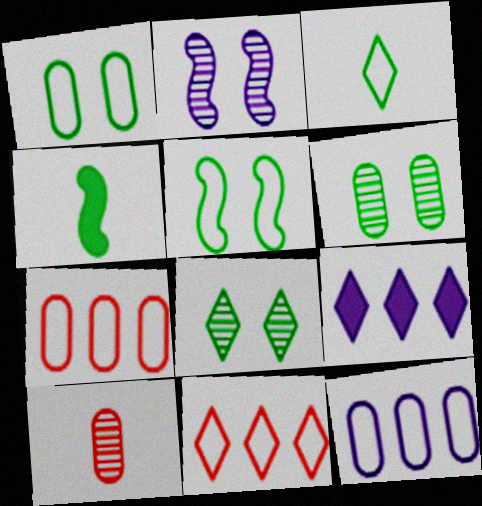[[5, 9, 10]]